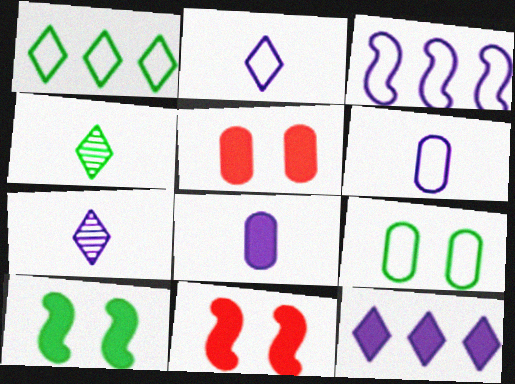[[3, 4, 5]]